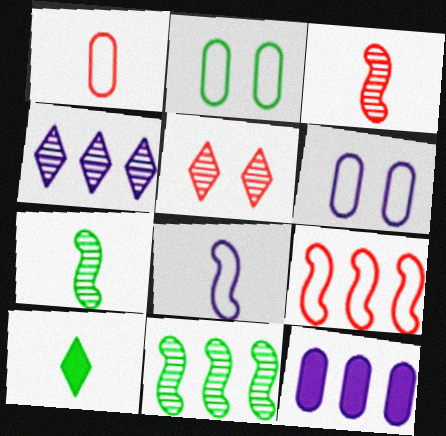[[2, 10, 11]]